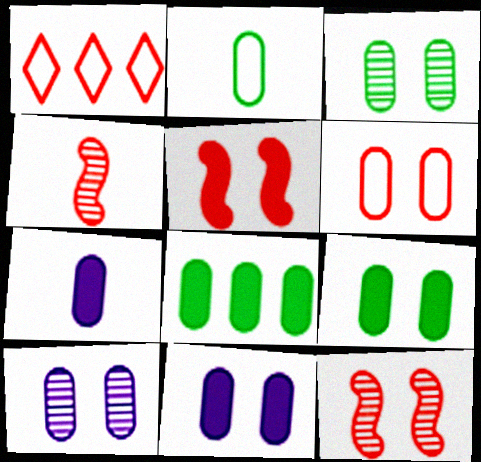[[2, 3, 8], 
[3, 6, 11], 
[6, 9, 10]]